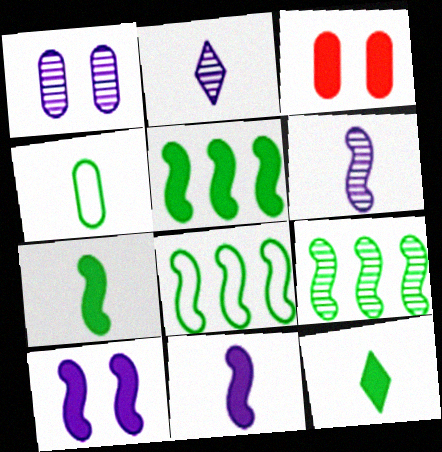[[2, 3, 8], 
[5, 8, 9]]